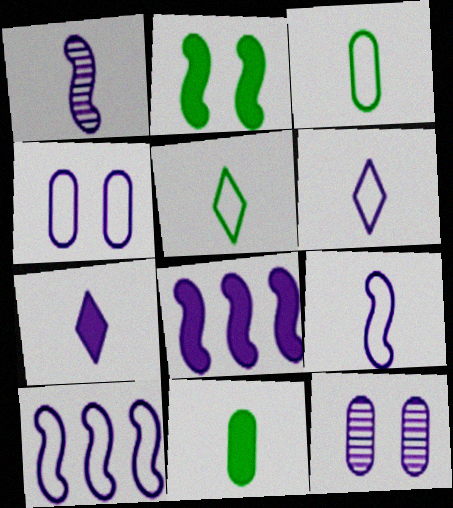[[4, 6, 10], 
[6, 8, 12], 
[7, 10, 12]]